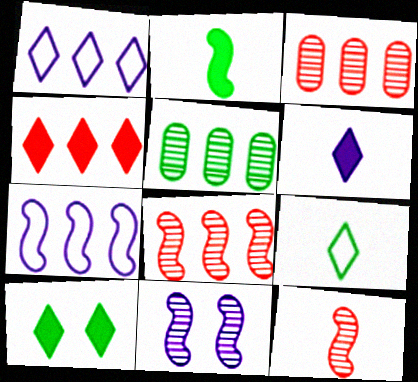[[4, 5, 7], 
[4, 6, 10]]